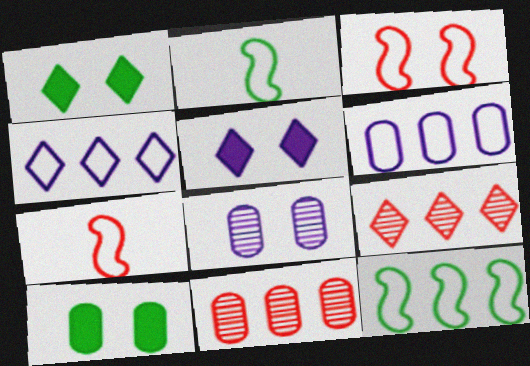[[1, 3, 8], 
[2, 5, 11]]